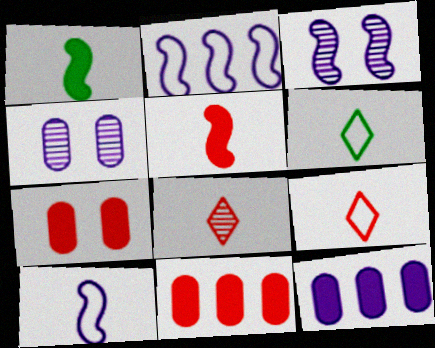[[3, 6, 11]]